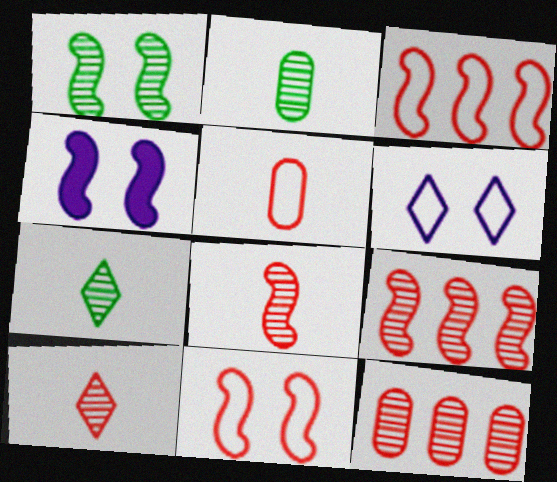[[1, 4, 11]]